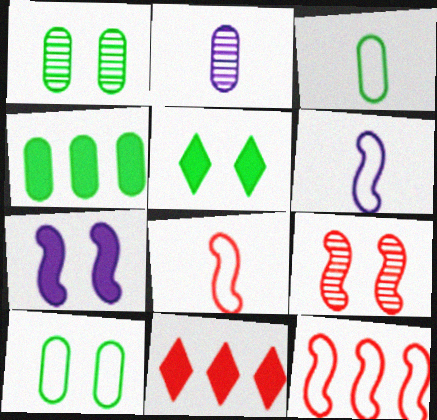[[1, 3, 4], 
[1, 6, 11], 
[2, 5, 12]]